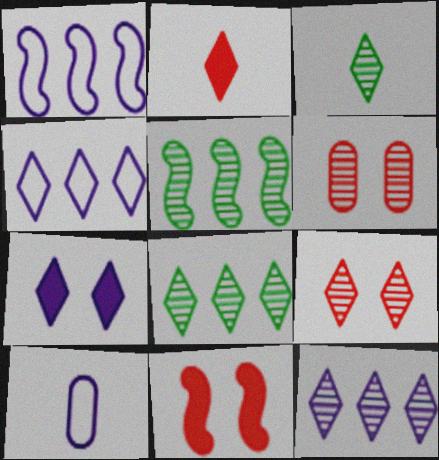[[3, 9, 12], 
[8, 10, 11]]